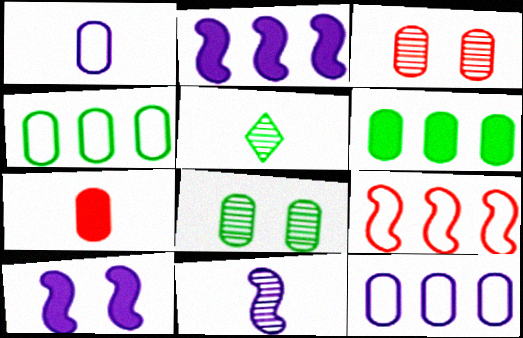[[1, 3, 6], 
[7, 8, 12]]